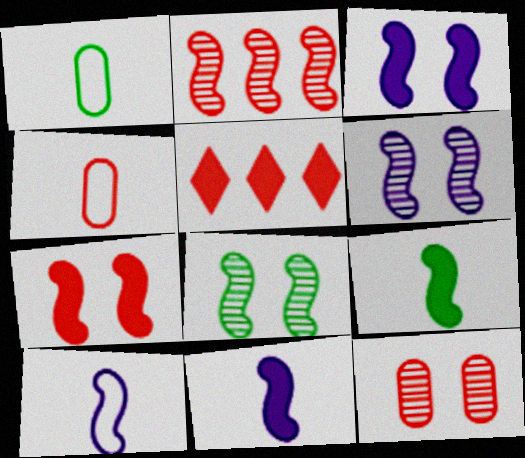[[1, 5, 6]]